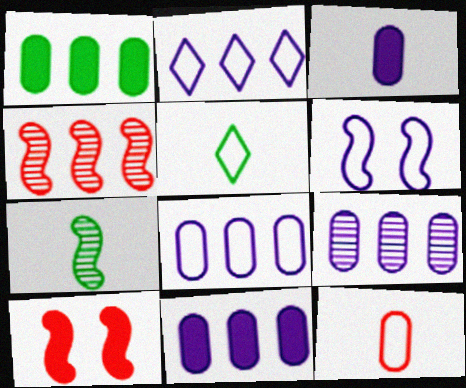[[1, 2, 4], 
[5, 9, 10], 
[8, 9, 11]]